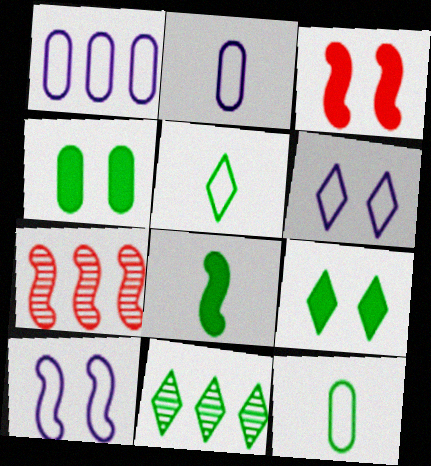[[2, 3, 11], 
[2, 7, 9], 
[5, 9, 11], 
[7, 8, 10]]